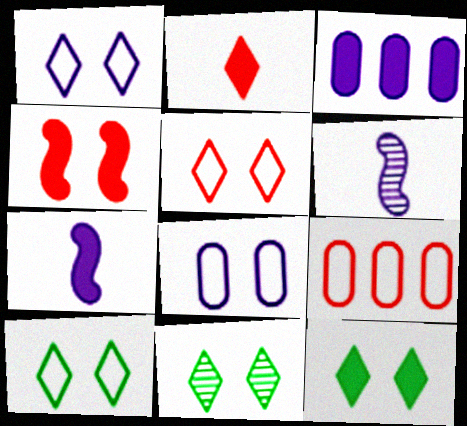[[1, 3, 6], 
[1, 5, 10], 
[4, 8, 11], 
[6, 9, 12], 
[7, 9, 11], 
[10, 11, 12]]